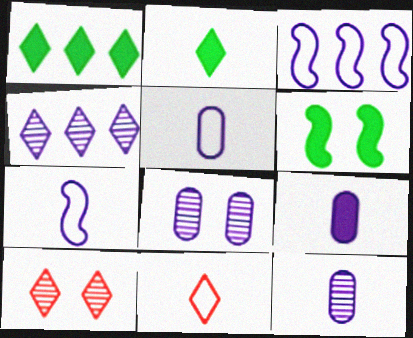[[5, 9, 12]]